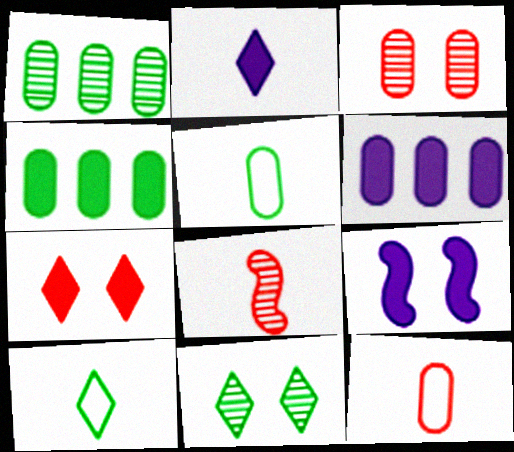[[2, 5, 8], 
[2, 6, 9], 
[3, 5, 6]]